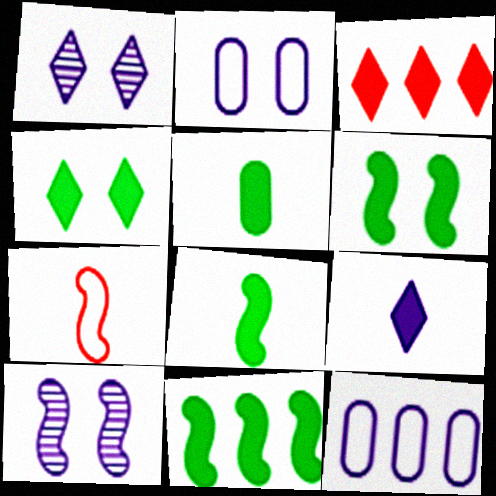[[3, 4, 9], 
[4, 5, 11], 
[6, 8, 11], 
[7, 10, 11], 
[9, 10, 12]]